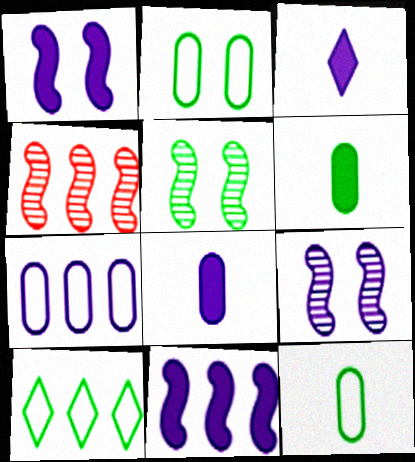[[2, 3, 4], 
[3, 7, 9], 
[5, 6, 10]]